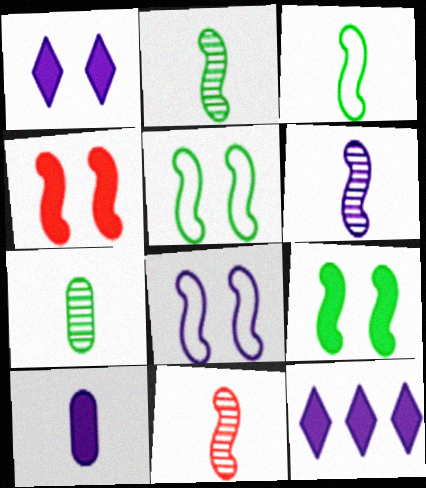[[2, 6, 11]]